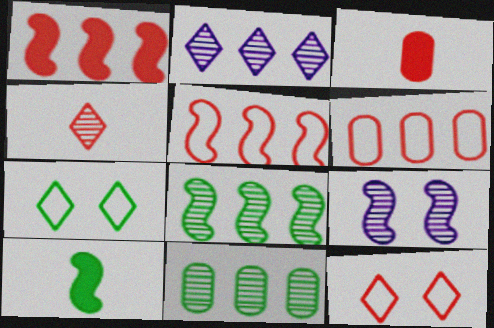[[4, 9, 11], 
[5, 9, 10], 
[7, 10, 11]]